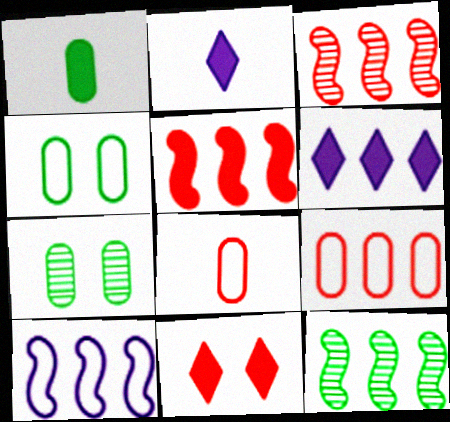[[2, 3, 4], 
[3, 8, 11], 
[5, 10, 12], 
[6, 9, 12]]